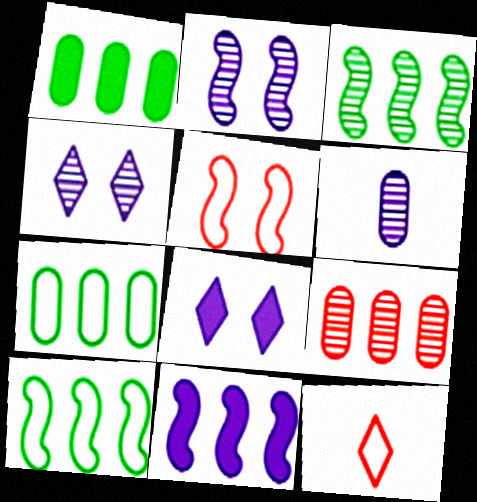[[1, 2, 12]]